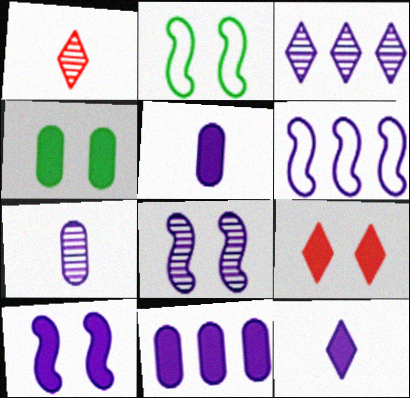[[1, 2, 11], 
[1, 4, 6], 
[3, 6, 11], 
[3, 7, 8], 
[4, 9, 10], 
[10, 11, 12]]